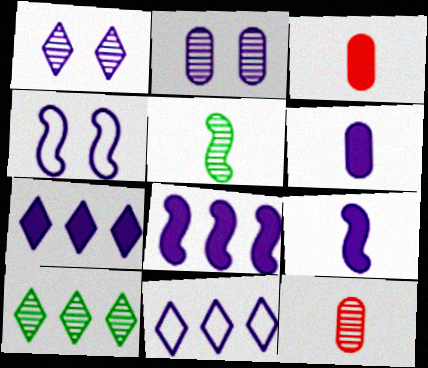[[2, 9, 11], 
[3, 4, 10]]